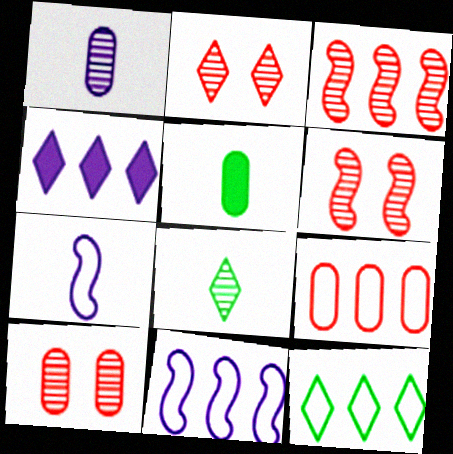[[2, 5, 11], 
[2, 6, 10], 
[9, 11, 12]]